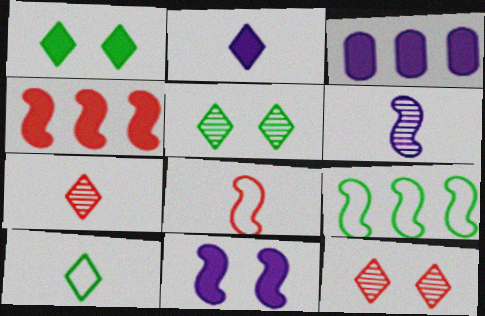[[2, 3, 11], 
[2, 7, 10], 
[3, 5, 8]]